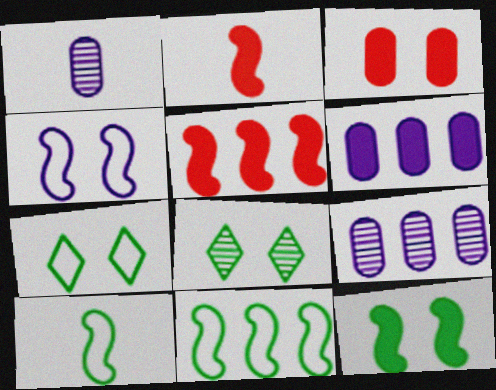[[1, 5, 7], 
[2, 7, 9], 
[3, 4, 8]]